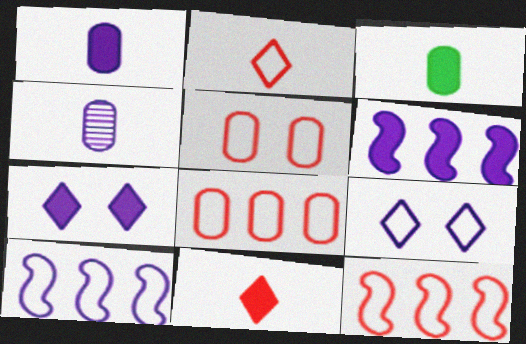[[1, 6, 7], 
[2, 5, 12], 
[4, 6, 9], 
[4, 7, 10]]